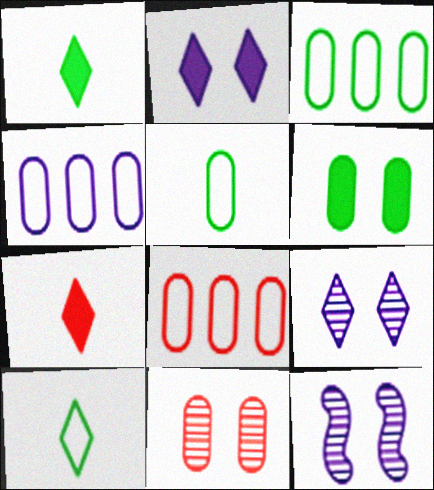[[1, 8, 12], 
[3, 4, 8], 
[3, 7, 12]]